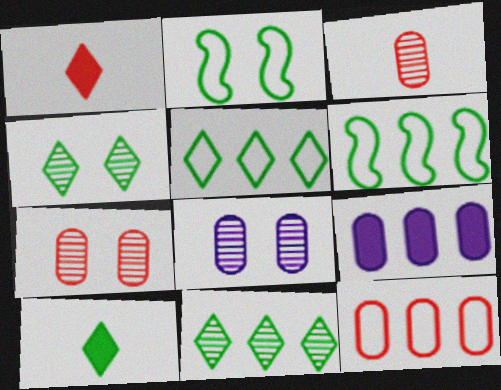[[1, 6, 8], 
[4, 5, 10]]